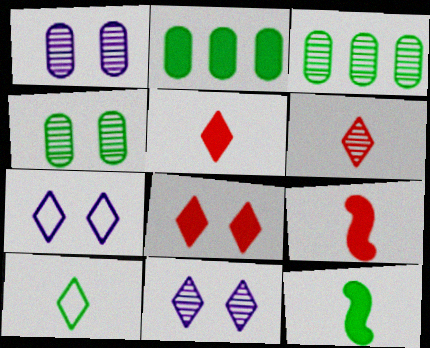[[3, 7, 9]]